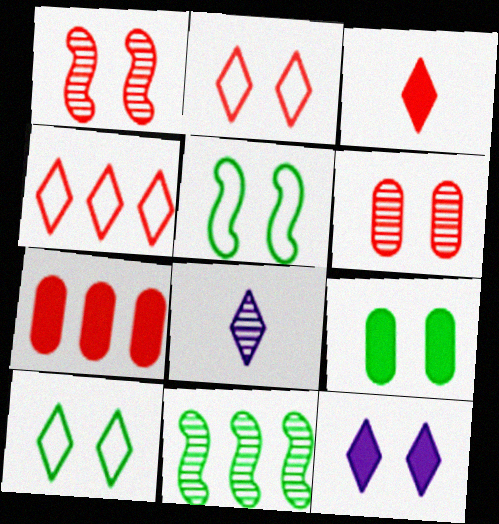[[5, 6, 12], 
[5, 7, 8], 
[6, 8, 11]]